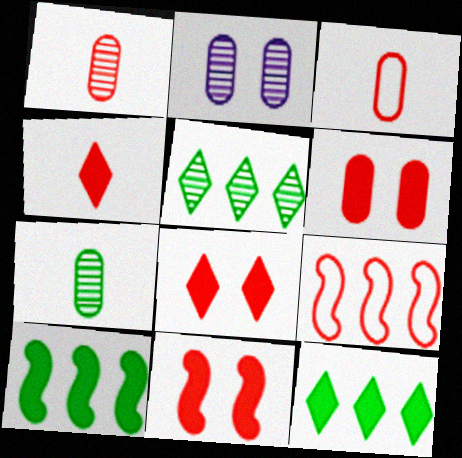[[1, 8, 9], 
[6, 8, 11]]